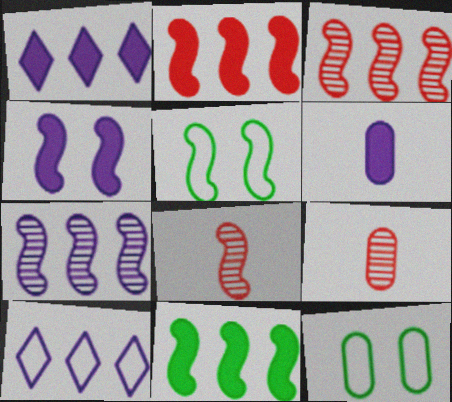[[1, 4, 6], 
[1, 5, 9], 
[1, 8, 12]]